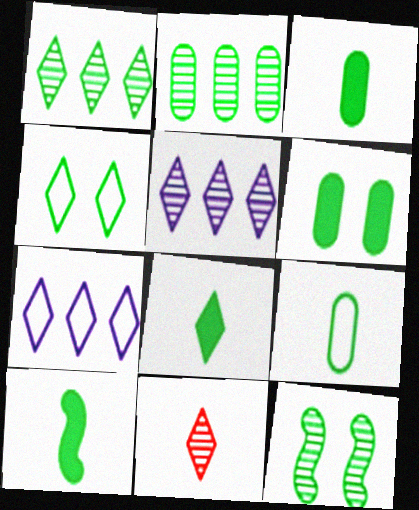[[1, 4, 8], 
[2, 4, 10], 
[2, 6, 9], 
[3, 8, 10], 
[4, 6, 12]]